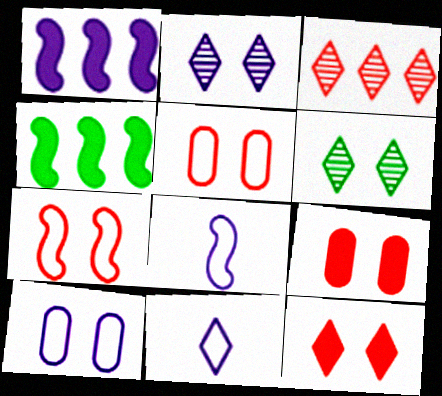[]